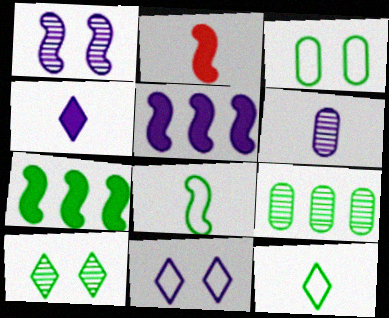[[2, 6, 12], 
[2, 9, 11], 
[5, 6, 11]]